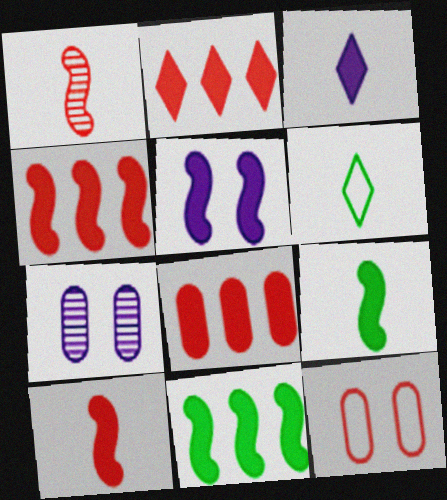[[1, 2, 12], 
[2, 4, 8], 
[4, 5, 9], 
[4, 6, 7], 
[5, 10, 11]]